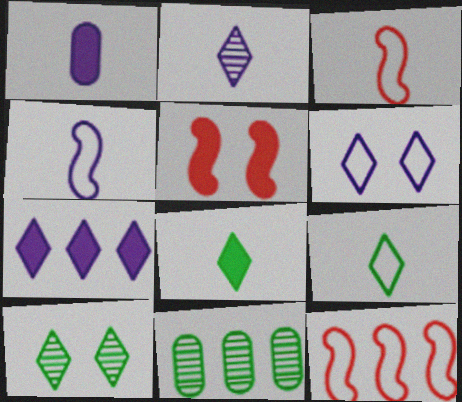[[1, 2, 4], 
[1, 10, 12], 
[2, 6, 7], 
[7, 11, 12]]